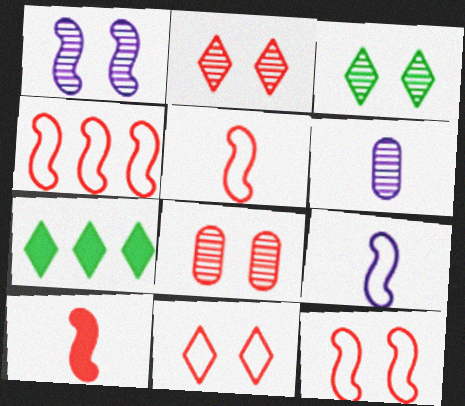[[1, 3, 8], 
[4, 5, 12], 
[6, 7, 12], 
[7, 8, 9]]